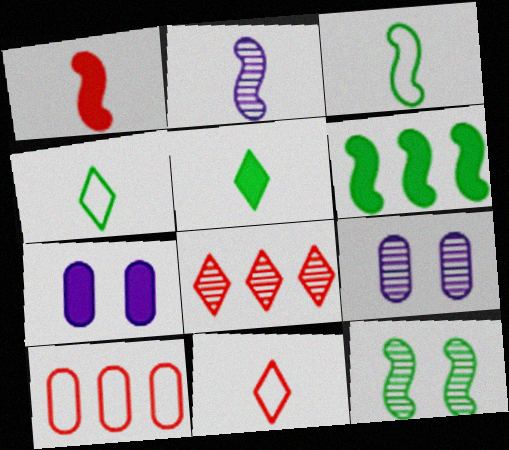[[1, 2, 3], 
[3, 6, 12], 
[3, 7, 8], 
[6, 9, 11]]